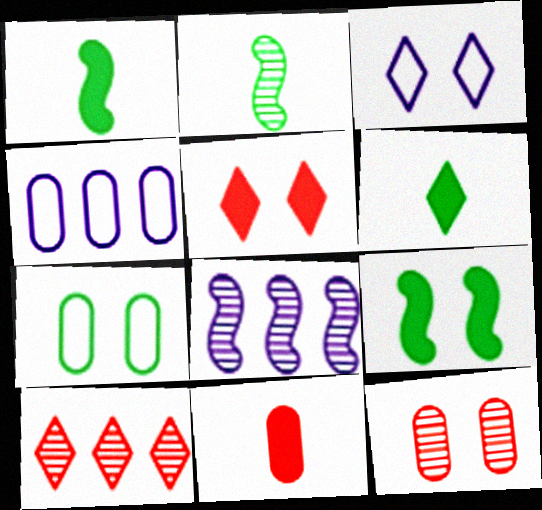[[2, 4, 5], 
[3, 6, 10], 
[3, 9, 12]]